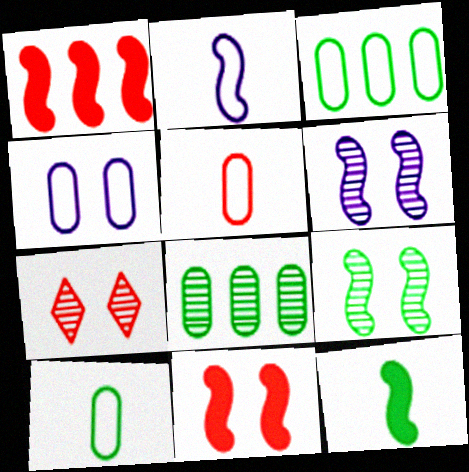[[1, 2, 9], 
[1, 5, 7], 
[3, 4, 5]]